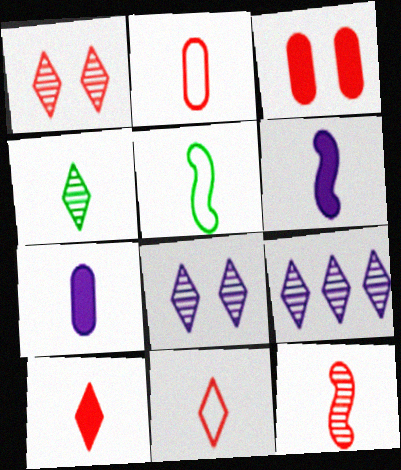[[1, 4, 9], 
[2, 4, 6], 
[2, 10, 12], 
[3, 5, 9], 
[5, 6, 12]]